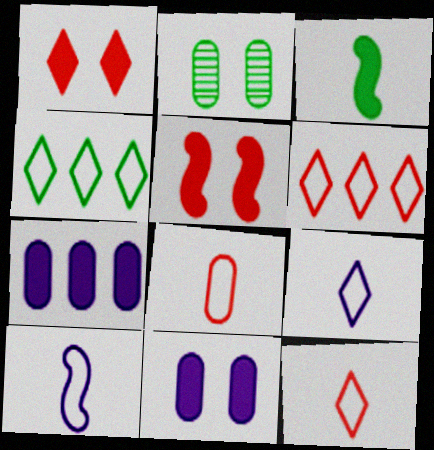[[1, 3, 7], 
[2, 3, 4], 
[2, 7, 8]]